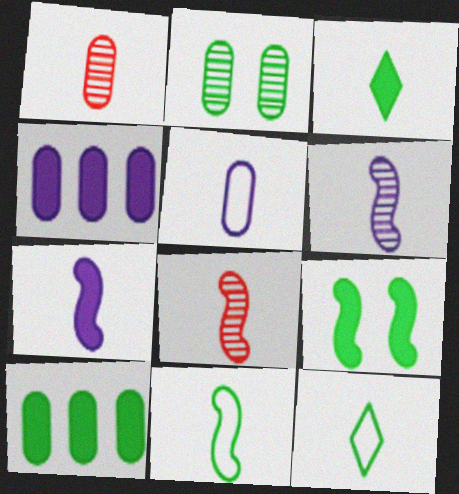[[1, 7, 12], 
[3, 5, 8], 
[3, 9, 10], 
[7, 8, 11]]